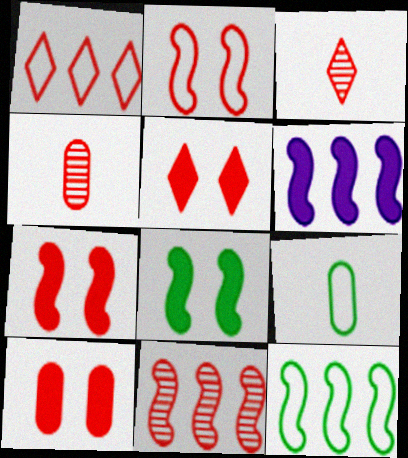[[1, 3, 5], 
[1, 4, 7], 
[5, 7, 10], 
[6, 11, 12]]